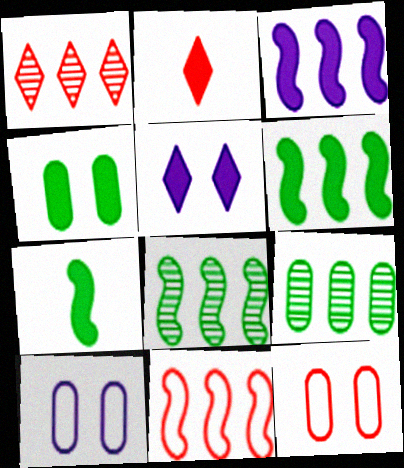[[1, 7, 10], 
[2, 3, 4], 
[2, 8, 10], 
[3, 8, 11]]